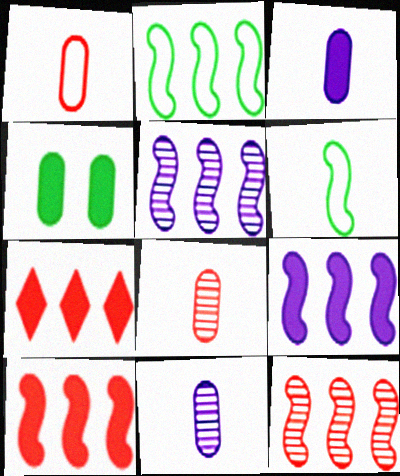[[2, 5, 10], 
[2, 9, 12]]